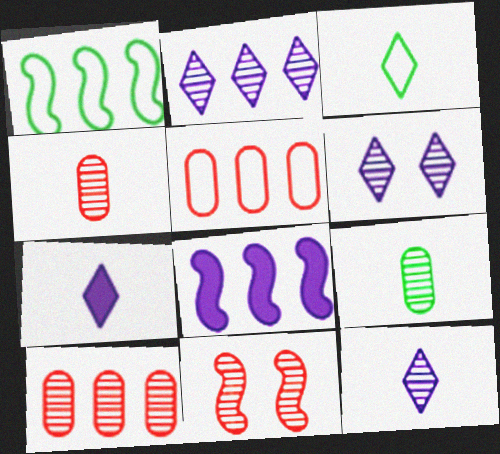[[2, 6, 12], 
[2, 9, 11]]